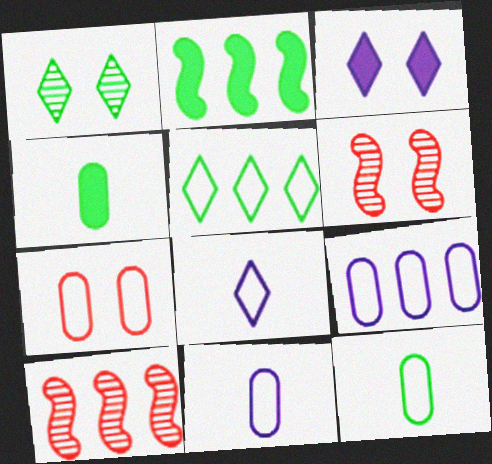[[1, 2, 12], 
[3, 10, 12], 
[7, 9, 12]]